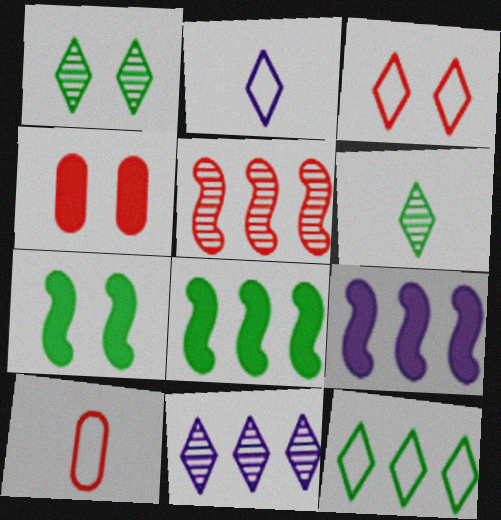[[1, 9, 10], 
[2, 3, 12], 
[7, 10, 11]]